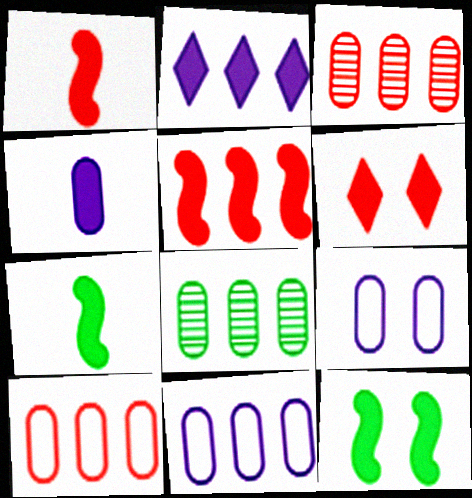[]